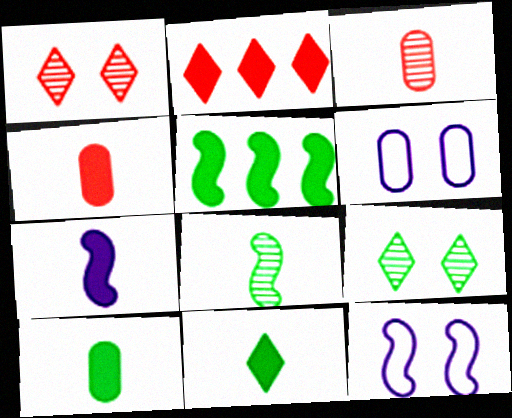[[2, 6, 8], 
[4, 7, 11]]